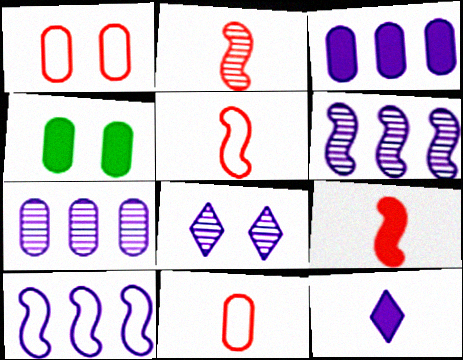[[2, 5, 9], 
[4, 7, 11]]